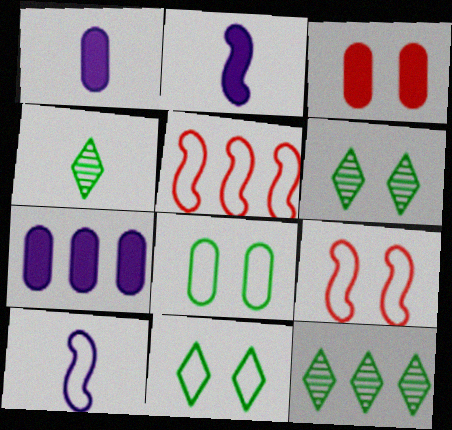[[1, 5, 6], 
[1, 9, 12], 
[3, 10, 12], 
[4, 6, 12], 
[4, 7, 9], 
[5, 7, 12]]